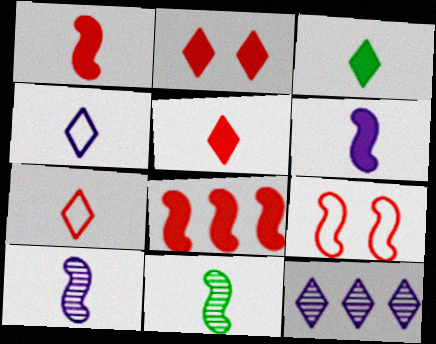[]